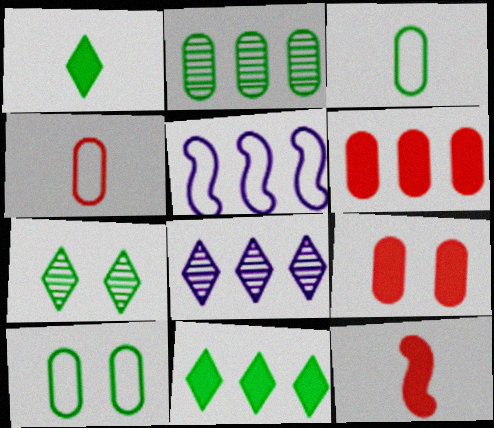[[8, 10, 12]]